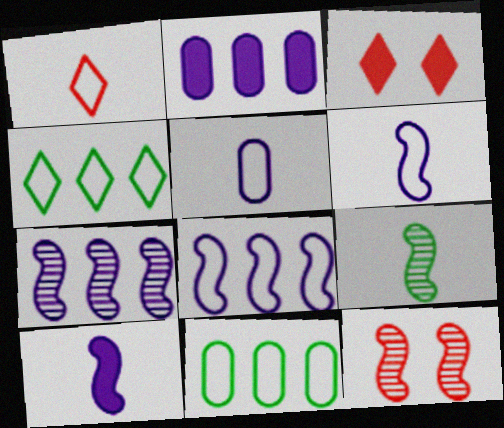[[7, 9, 12]]